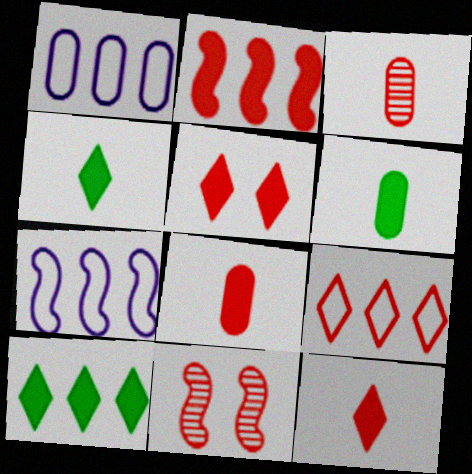[[1, 4, 11], 
[2, 5, 8], 
[8, 9, 11]]